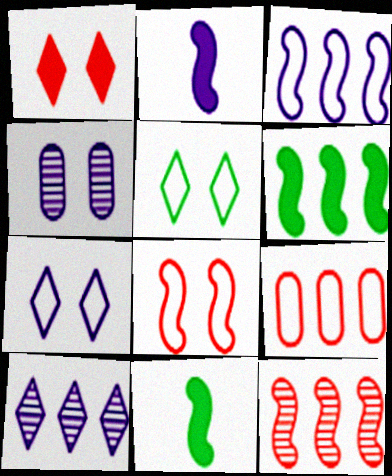[[3, 6, 12], 
[6, 9, 10]]